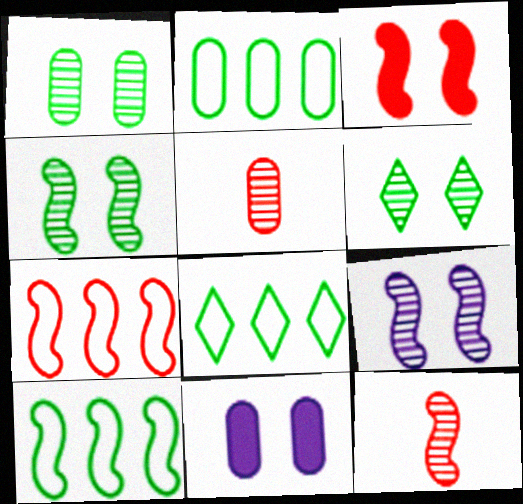[[1, 4, 6], 
[2, 5, 11], 
[2, 8, 10], 
[3, 7, 12], 
[8, 11, 12]]